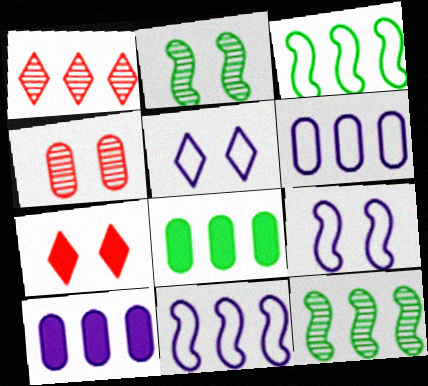[[1, 3, 10], 
[1, 8, 11]]